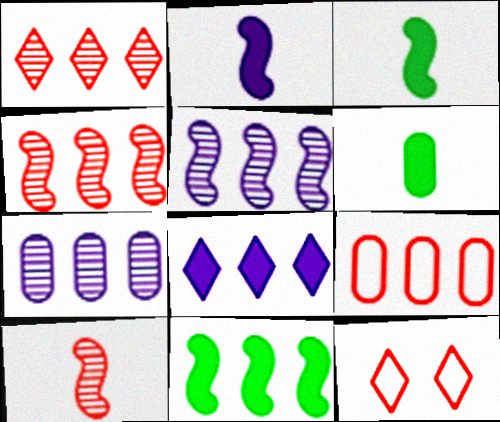[[3, 7, 12], 
[5, 6, 12]]